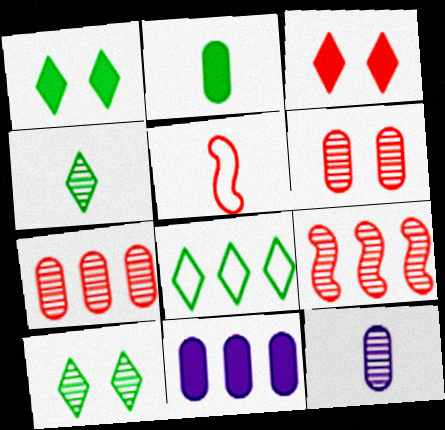[[1, 4, 8], 
[3, 5, 7], 
[5, 10, 11], 
[8, 9, 11], 
[9, 10, 12]]